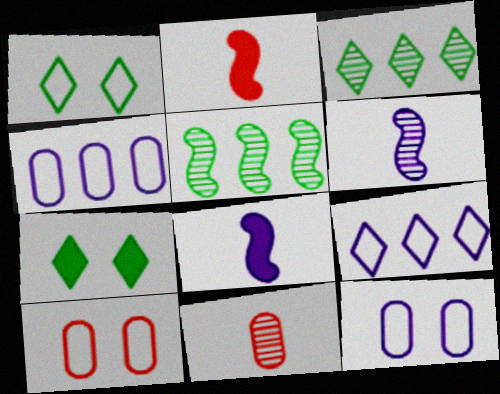[[2, 3, 12], 
[3, 8, 10]]